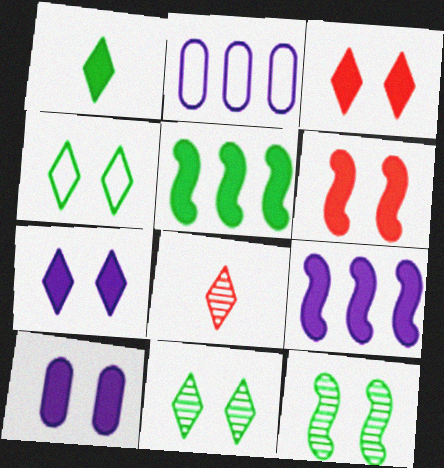[]